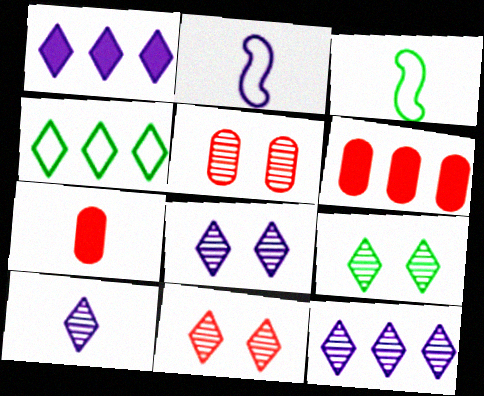[[1, 3, 5], 
[2, 6, 9], 
[3, 6, 8], 
[3, 7, 10], 
[8, 9, 11], 
[8, 10, 12]]